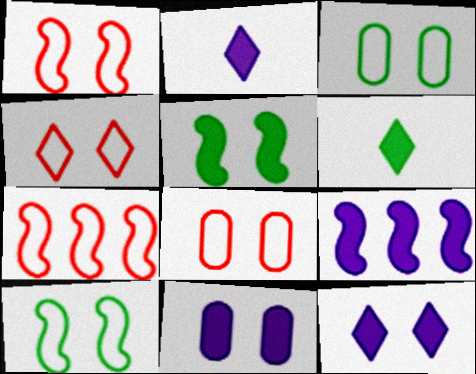[[1, 4, 8], 
[2, 9, 11]]